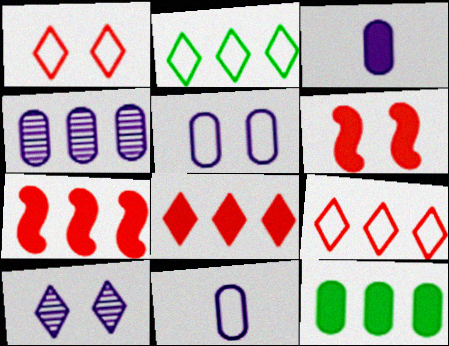[[2, 4, 7], 
[3, 4, 5]]